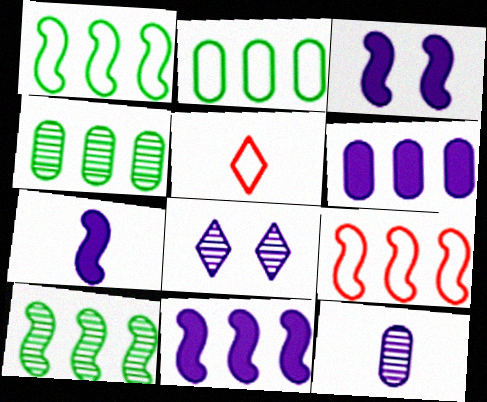[[3, 4, 5], 
[3, 7, 11], 
[9, 10, 11]]